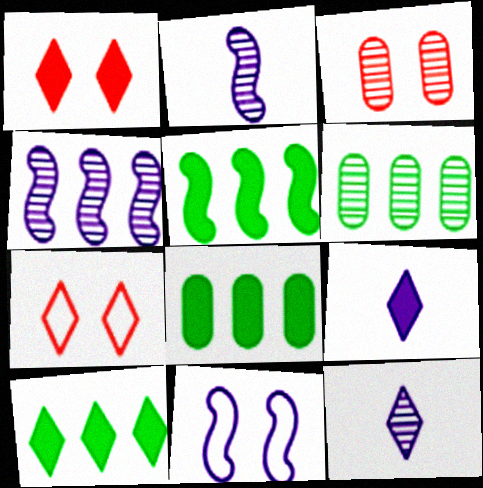[[1, 9, 10], 
[2, 7, 8], 
[5, 8, 10], 
[7, 10, 12]]